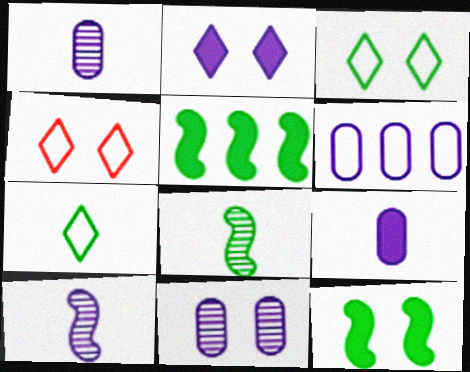[[1, 4, 5], 
[2, 6, 10], 
[4, 11, 12], 
[6, 9, 11]]